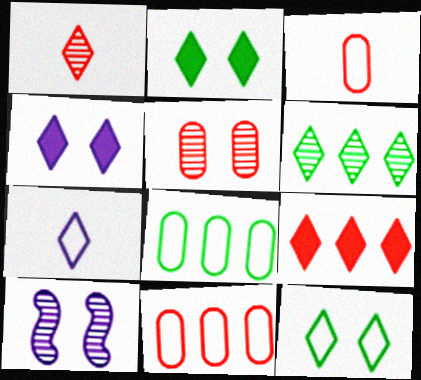[]